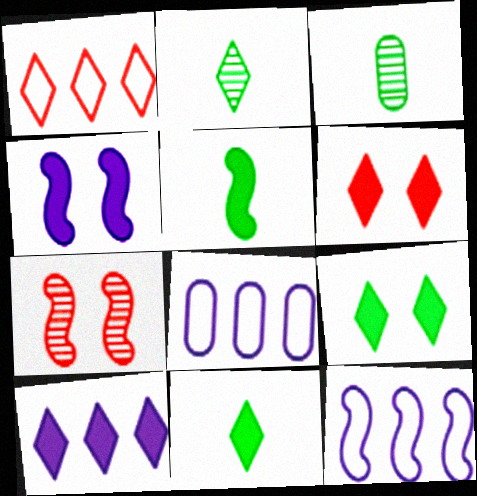[[1, 3, 4], 
[3, 6, 12], 
[5, 7, 12], 
[6, 10, 11], 
[7, 8, 11]]